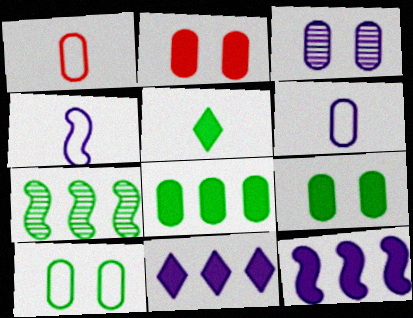[[1, 3, 8], 
[2, 3, 10], 
[2, 5, 12], 
[3, 4, 11], 
[5, 7, 10]]